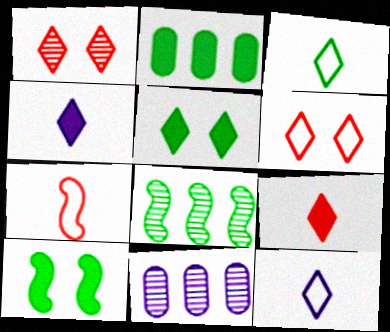[[5, 7, 11]]